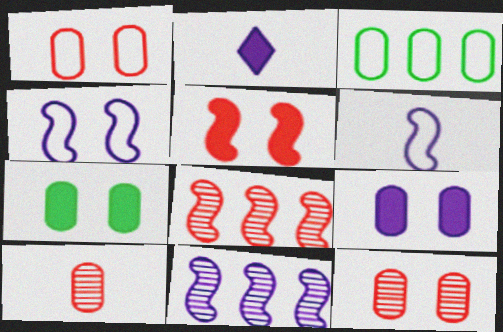[[3, 9, 10]]